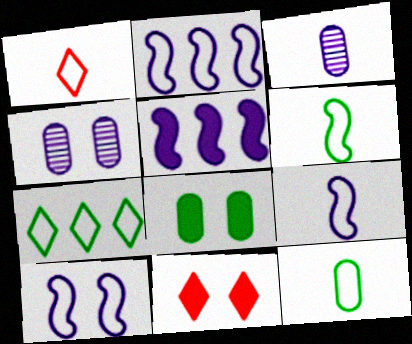[[1, 9, 12], 
[2, 9, 10]]